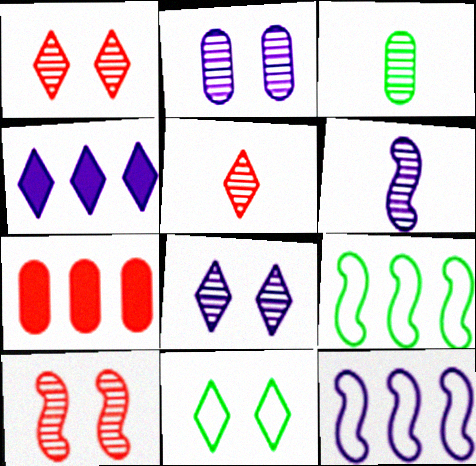[[3, 5, 6], 
[4, 5, 11], 
[6, 7, 11]]